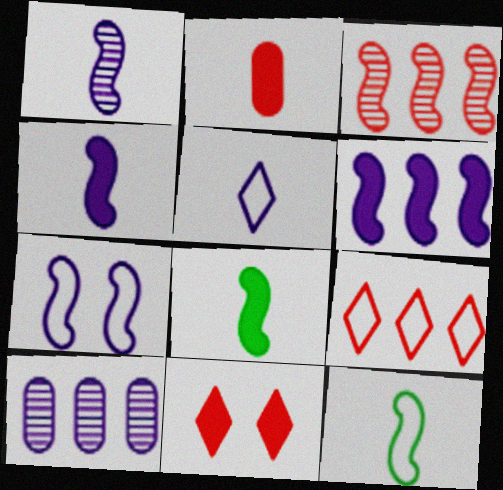[[1, 6, 7], 
[3, 7, 8], 
[10, 11, 12]]